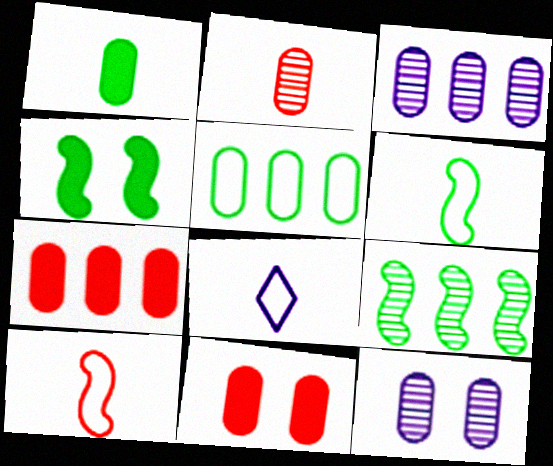[[3, 5, 7], 
[4, 6, 9], 
[8, 9, 11]]